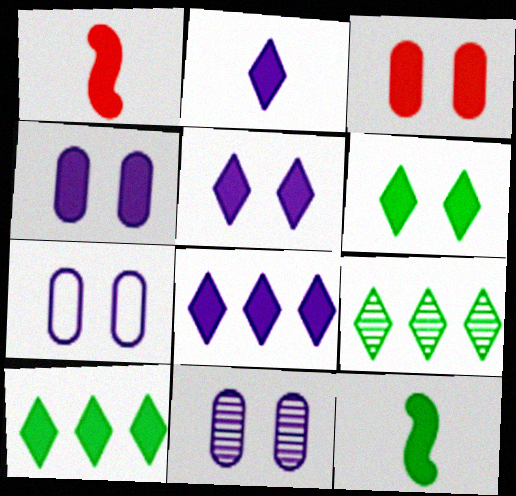[[1, 4, 10], 
[1, 7, 9], 
[2, 5, 8], 
[3, 8, 12], 
[4, 7, 11]]